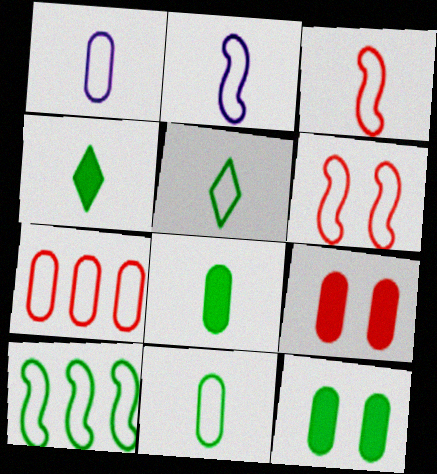[[1, 3, 5], 
[2, 6, 10]]